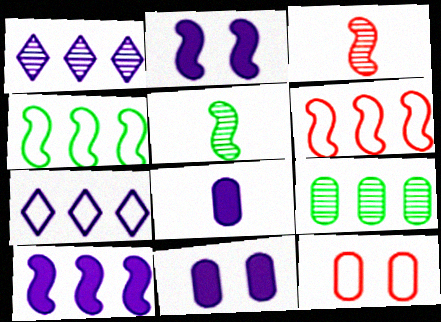[[2, 3, 4], 
[2, 5, 6], 
[8, 9, 12]]